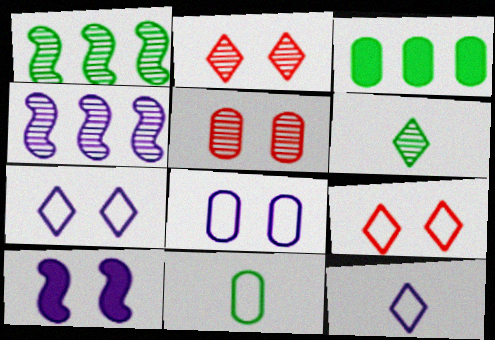[[4, 5, 6]]